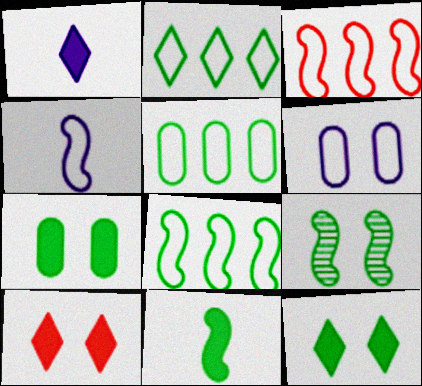[[2, 5, 8], 
[6, 9, 10], 
[8, 9, 11]]